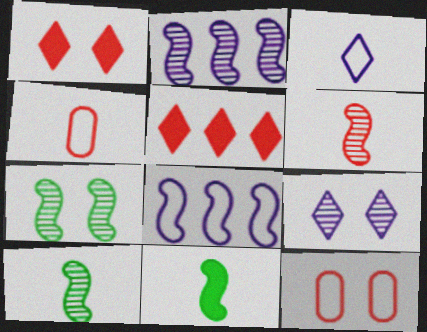[[2, 6, 7], 
[5, 6, 12]]